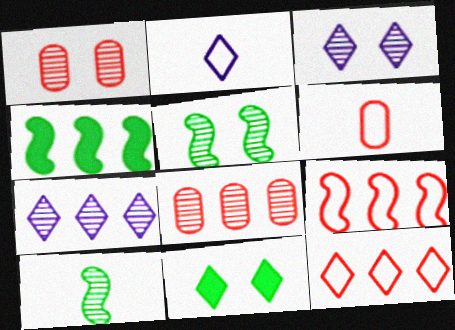[[1, 2, 4], 
[1, 3, 5], 
[1, 7, 10], 
[3, 4, 6], 
[3, 8, 10]]